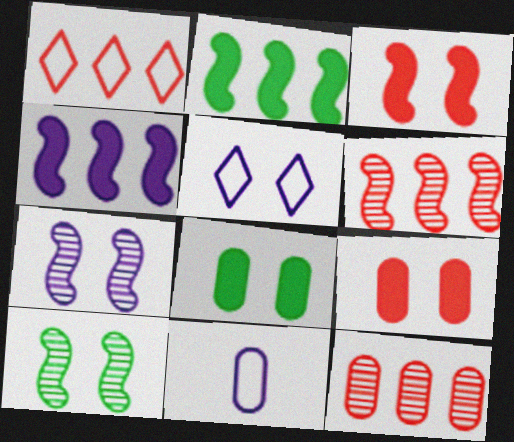[[5, 9, 10], 
[8, 11, 12]]